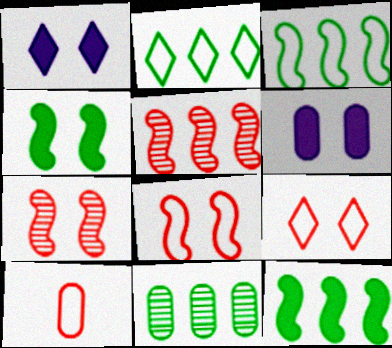[[2, 11, 12], 
[6, 10, 11]]